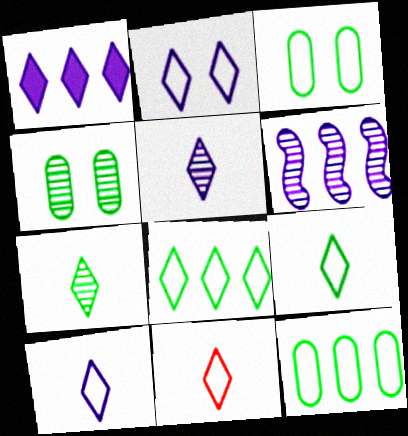[[1, 2, 5], 
[2, 8, 11], 
[9, 10, 11]]